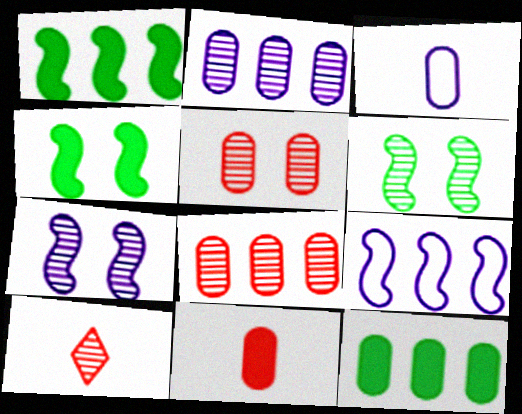[[2, 6, 10], 
[3, 5, 12]]